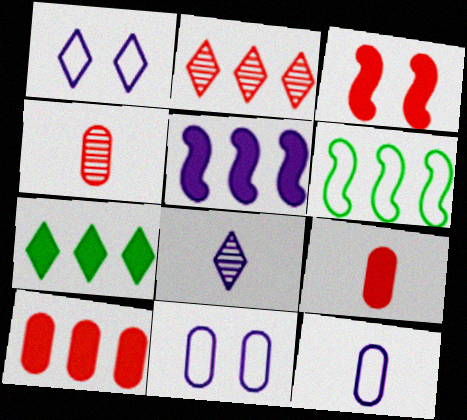[[5, 7, 10], 
[5, 8, 11]]